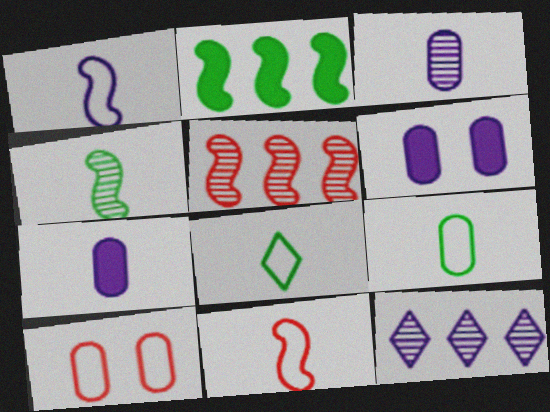[[1, 6, 12], 
[5, 6, 8]]